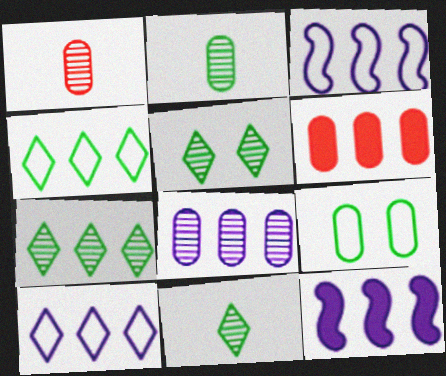[[3, 6, 7], 
[5, 7, 11], 
[8, 10, 12]]